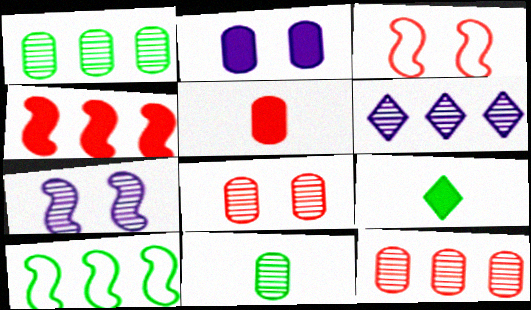[[2, 4, 9]]